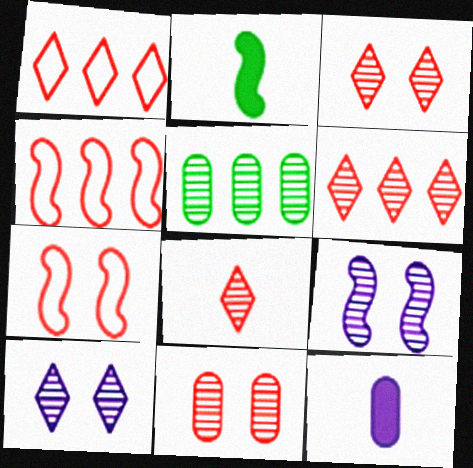[[2, 4, 9], 
[3, 6, 8], 
[5, 8, 9]]